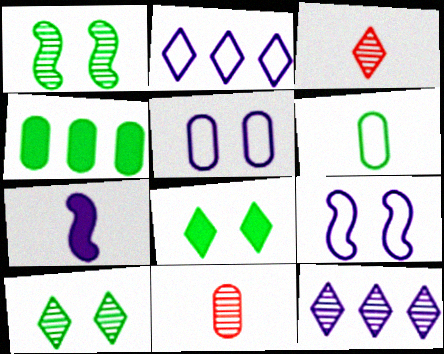[[1, 11, 12], 
[2, 3, 8], 
[3, 4, 9], 
[3, 6, 7], 
[3, 10, 12], 
[4, 5, 11], 
[5, 7, 12]]